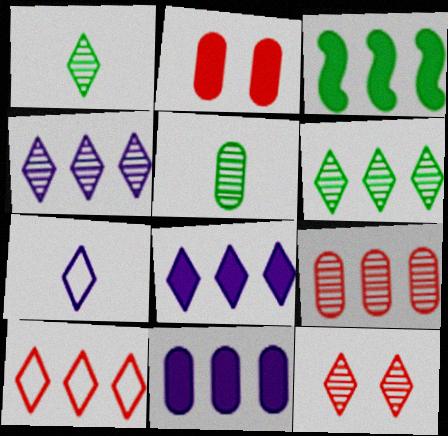[[1, 4, 12], 
[6, 8, 10]]